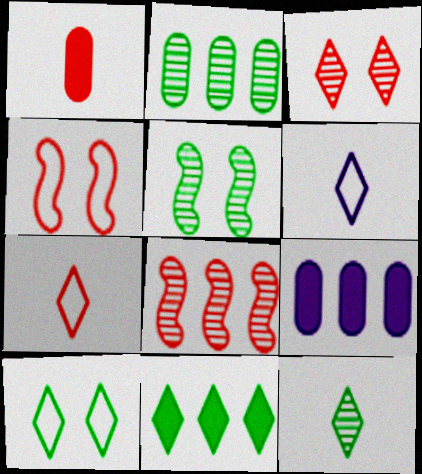[[2, 5, 12], 
[3, 6, 11], 
[4, 9, 12], 
[5, 7, 9], 
[10, 11, 12]]